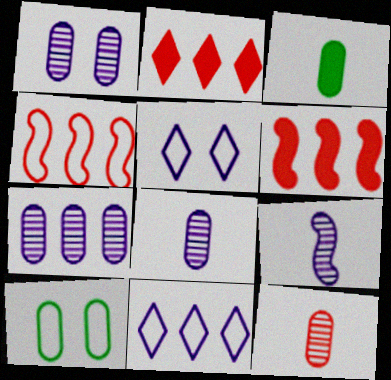[[1, 7, 8], 
[2, 9, 10]]